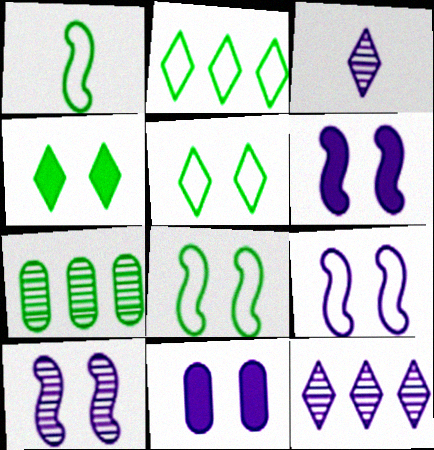[[1, 4, 7], 
[6, 9, 10]]